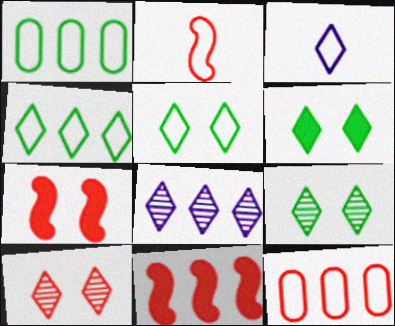[[1, 8, 11], 
[5, 6, 9]]